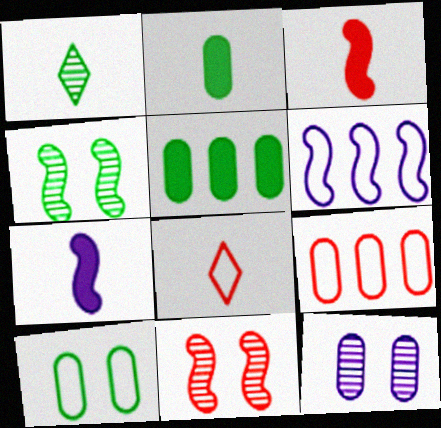[[2, 9, 12], 
[3, 4, 6], 
[6, 8, 10]]